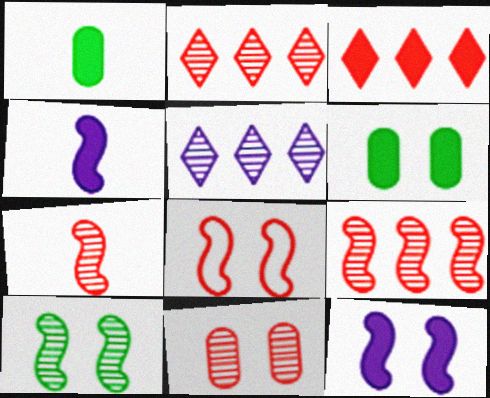[[1, 3, 12], 
[1, 5, 8], 
[2, 7, 11], 
[3, 4, 6], 
[8, 10, 12]]